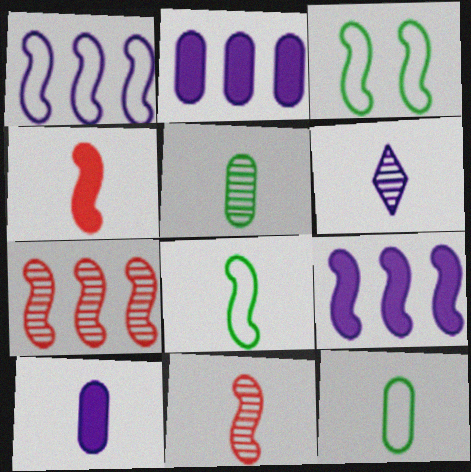[[3, 9, 11], 
[4, 6, 12], 
[5, 6, 11]]